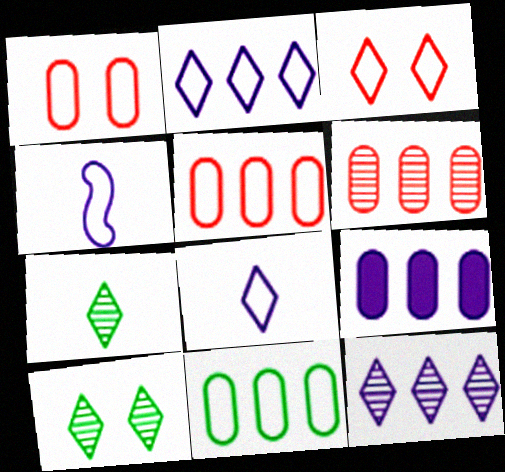[[3, 4, 11], 
[6, 9, 11]]